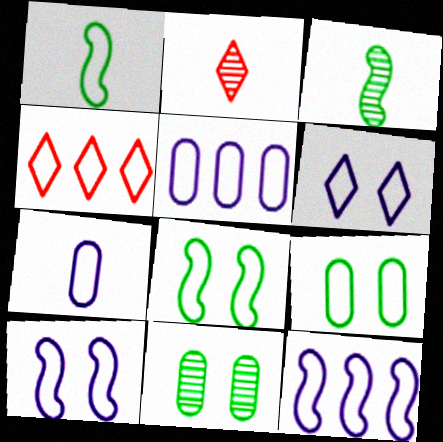[[4, 7, 8], 
[6, 7, 12]]